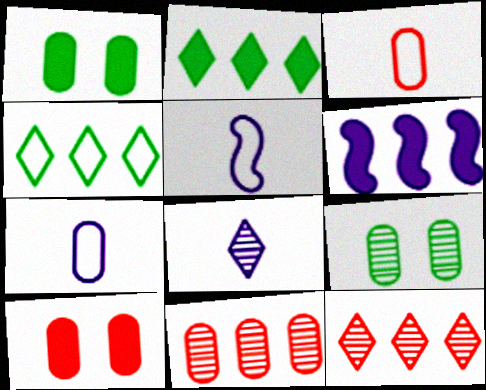[[1, 5, 12], 
[1, 7, 11], 
[3, 10, 11], 
[4, 6, 11]]